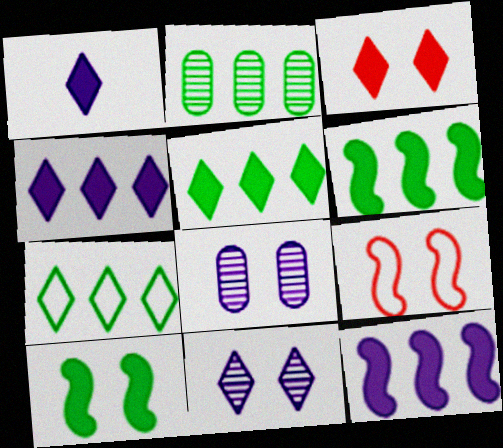[[1, 2, 9], 
[1, 3, 5], 
[2, 6, 7]]